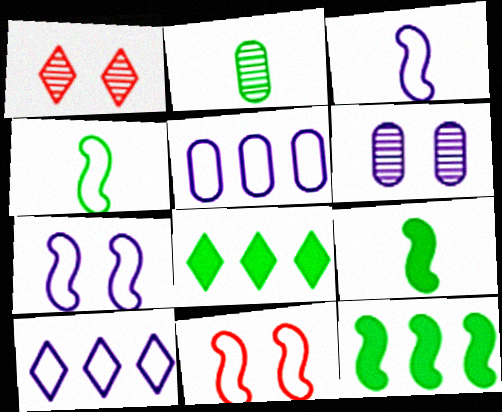[[1, 5, 9]]